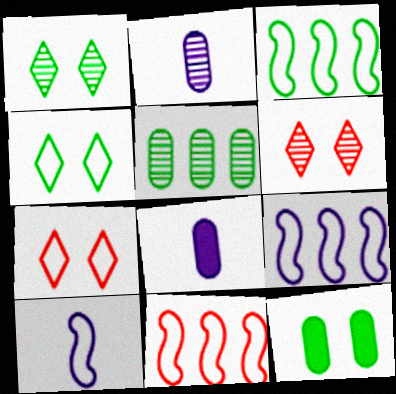[[1, 8, 11], 
[3, 6, 8], 
[3, 9, 11]]